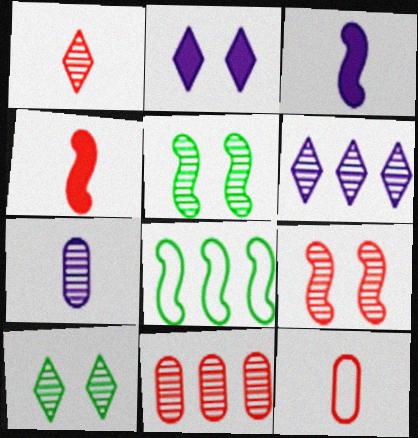[[1, 4, 12], 
[1, 6, 10], 
[1, 9, 11], 
[3, 8, 9]]